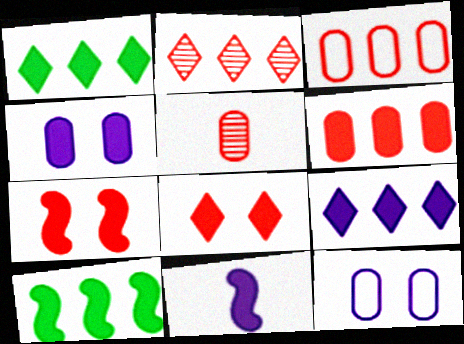[[4, 9, 11], 
[6, 9, 10], 
[7, 10, 11]]